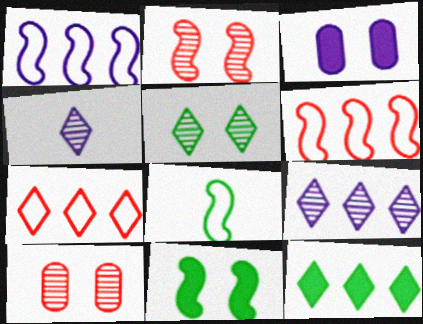[[1, 3, 4], 
[7, 9, 12]]